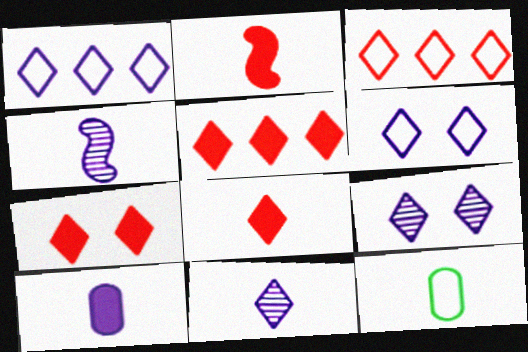[[2, 11, 12], 
[4, 8, 12], 
[5, 7, 8]]